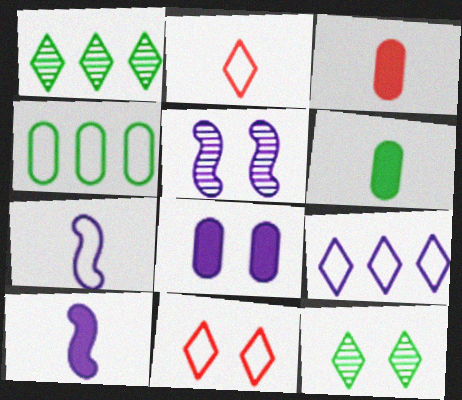[[4, 7, 11]]